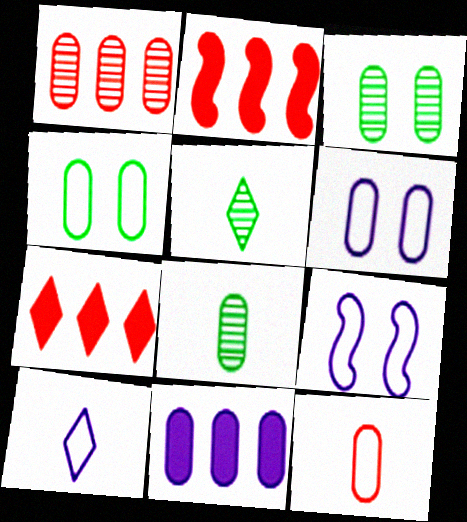[[2, 3, 10], 
[2, 5, 6], 
[3, 11, 12], 
[7, 8, 9]]